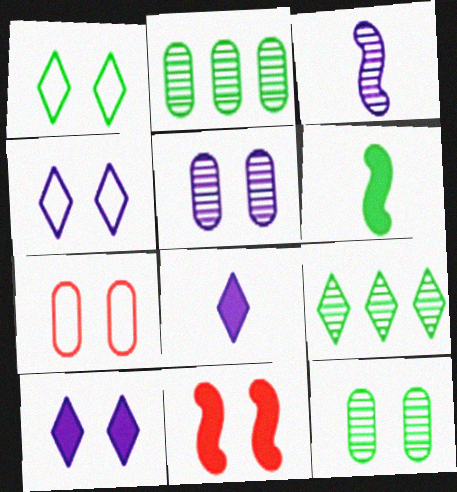[[1, 2, 6], 
[1, 5, 11], 
[4, 11, 12]]